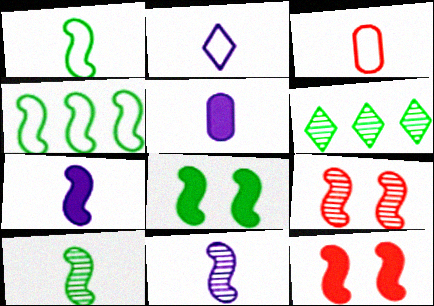[[1, 2, 3], 
[2, 5, 11], 
[4, 7, 9], 
[4, 8, 10], 
[4, 11, 12]]